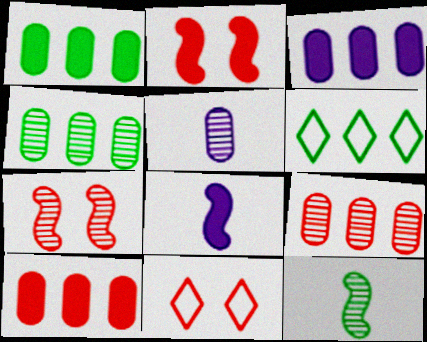[[1, 3, 10], 
[2, 5, 6], 
[3, 11, 12], 
[4, 8, 11]]